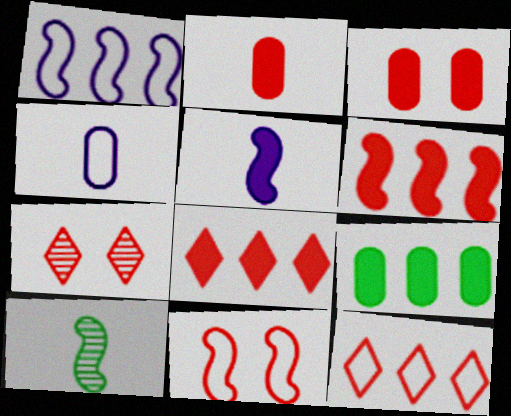[[3, 7, 11]]